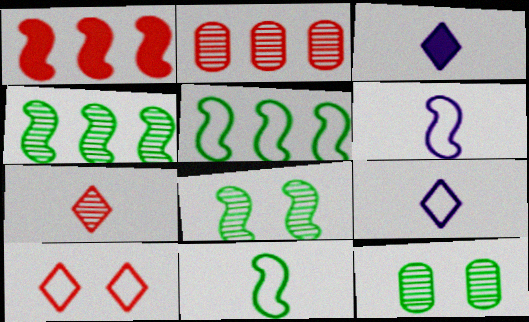[[1, 6, 8], 
[1, 9, 12]]